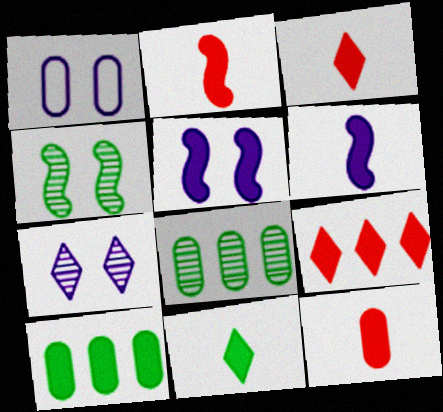[[1, 5, 7], 
[1, 8, 12], 
[2, 3, 12], 
[3, 5, 10], 
[6, 11, 12]]